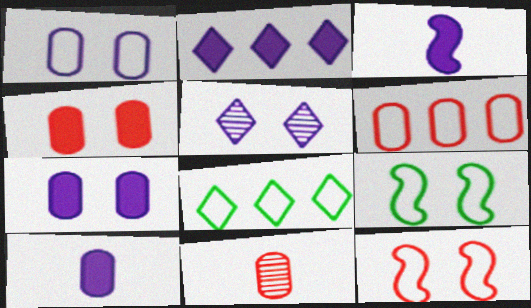[[2, 3, 7], 
[2, 9, 11], 
[4, 5, 9], 
[4, 6, 11]]